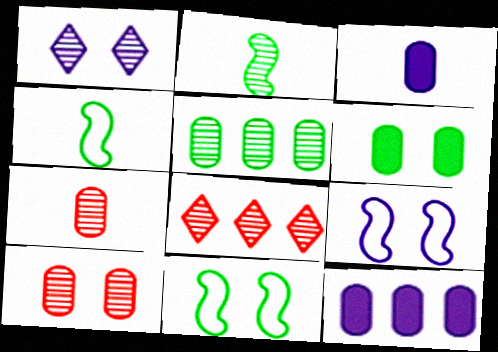[[3, 8, 11]]